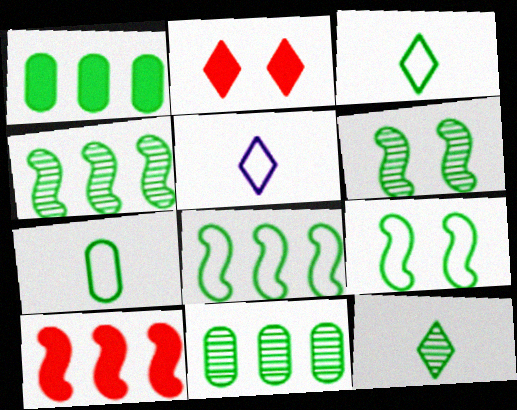[[1, 3, 6], 
[1, 9, 12], 
[6, 11, 12]]